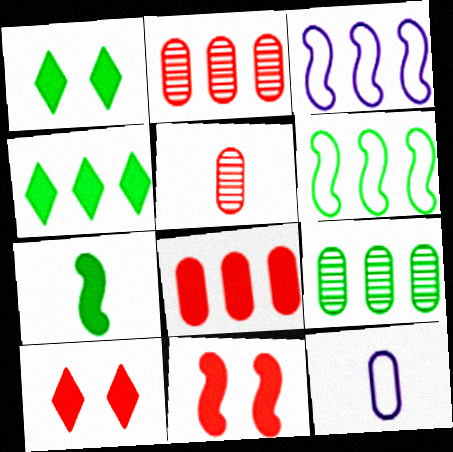[[1, 3, 5], 
[2, 3, 4], 
[4, 6, 9]]